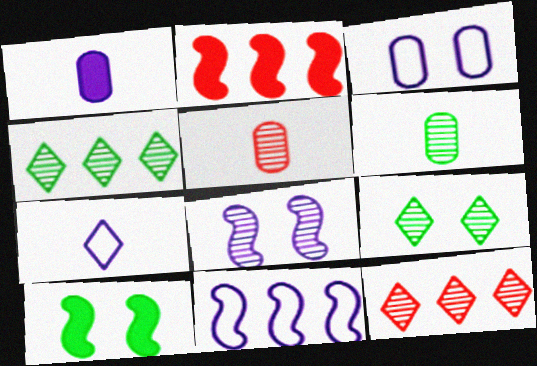[[3, 7, 11], 
[4, 5, 8], 
[6, 8, 12]]